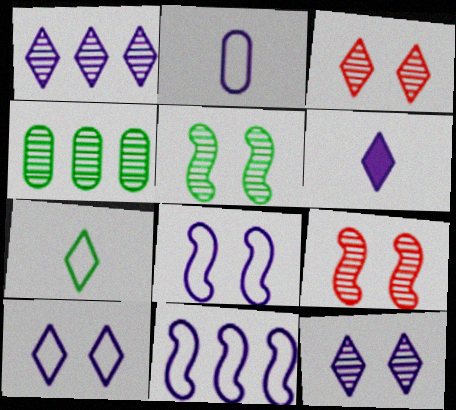[[1, 6, 10], 
[2, 10, 11]]